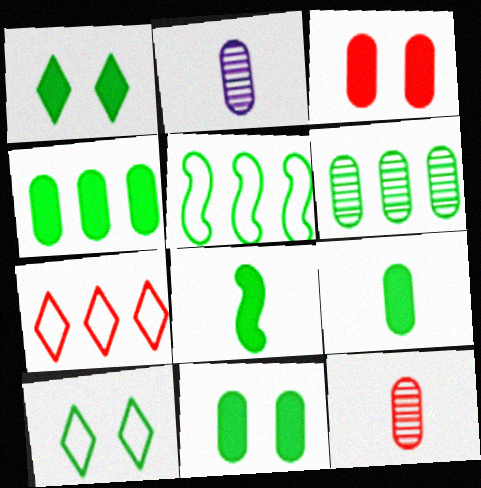[[1, 4, 8], 
[4, 9, 11], 
[6, 8, 10]]